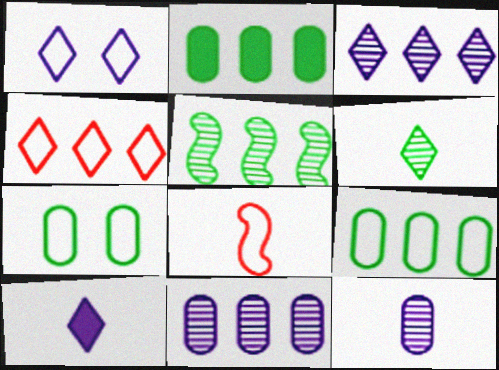[[1, 3, 10], 
[1, 8, 9]]